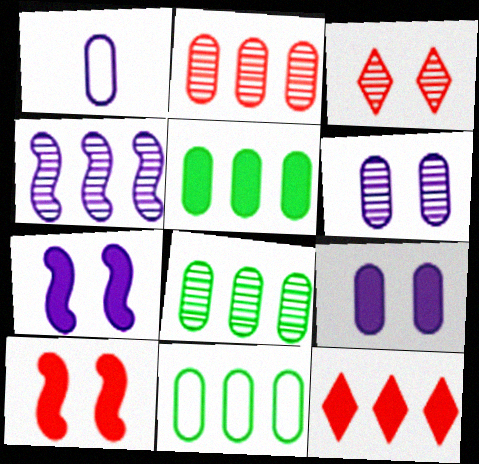[[4, 11, 12], 
[5, 8, 11]]